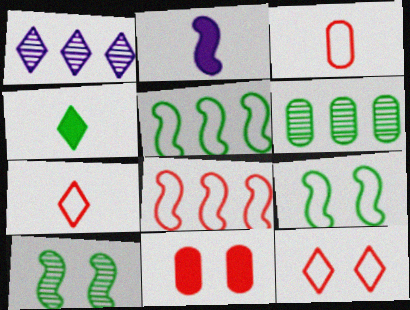[[1, 4, 12], 
[2, 6, 12], 
[2, 8, 10], 
[3, 8, 12], 
[4, 6, 9]]